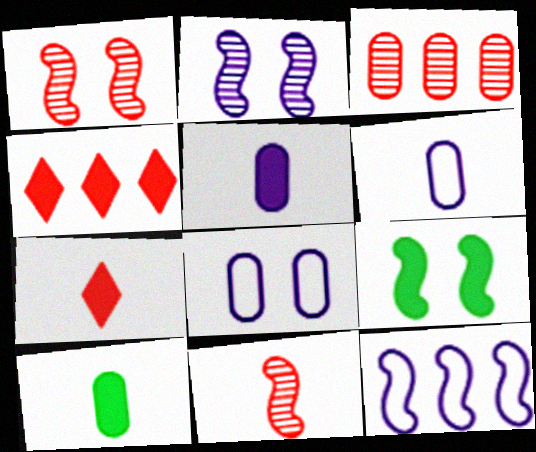[[3, 8, 10], 
[4, 5, 9], 
[9, 11, 12]]